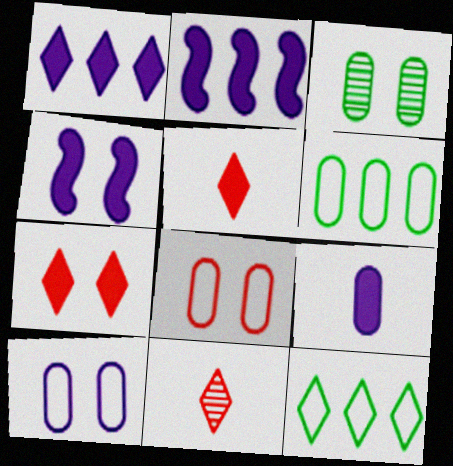[[1, 4, 9], 
[4, 6, 11]]